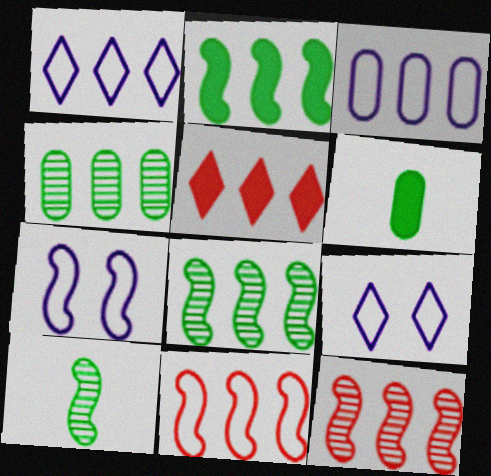[[3, 5, 8], 
[6, 9, 12]]